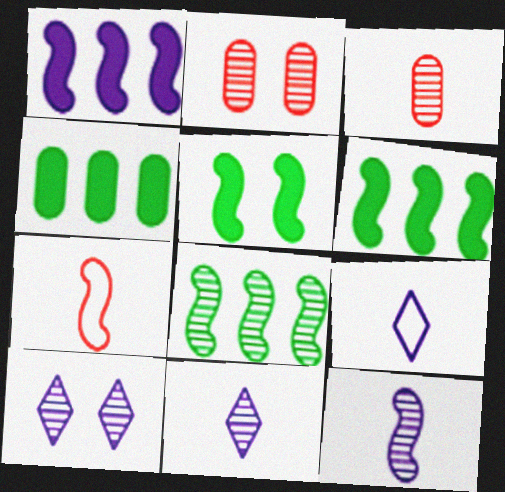[[2, 6, 9], 
[2, 8, 11], 
[3, 8, 10], 
[4, 7, 10]]